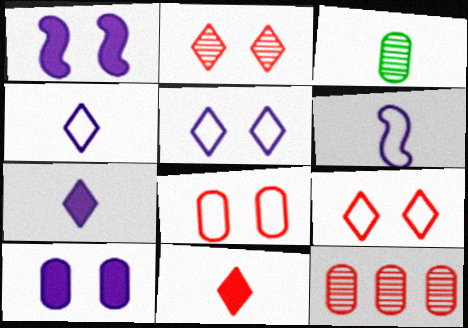[[3, 6, 11]]